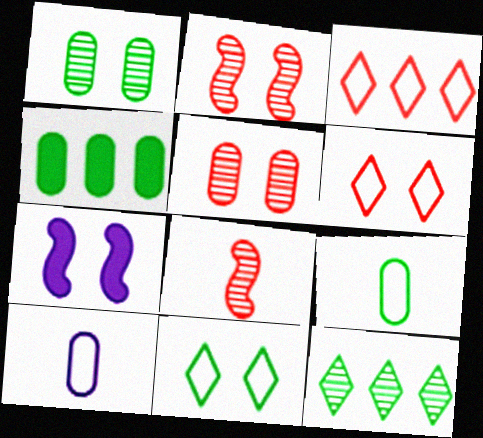[[1, 4, 9], 
[1, 6, 7], 
[4, 5, 10], 
[5, 7, 11]]